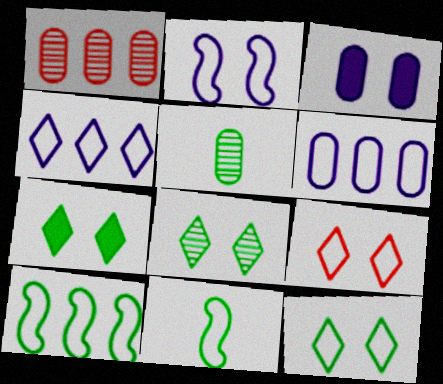[[5, 7, 10], 
[6, 9, 11], 
[7, 8, 12]]